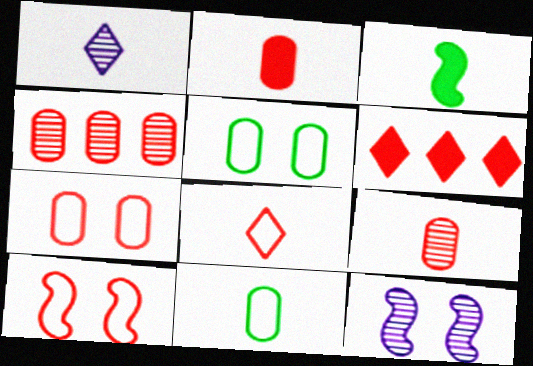[[2, 4, 7], 
[6, 9, 10], 
[6, 11, 12]]